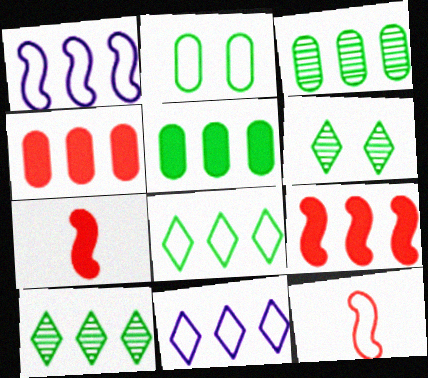[[1, 4, 10], 
[2, 11, 12], 
[3, 9, 11]]